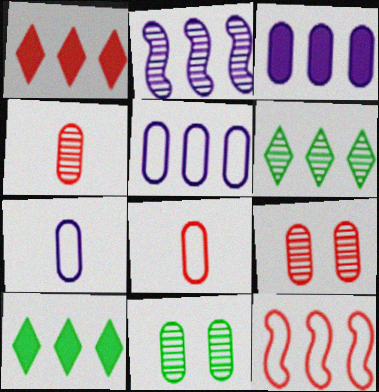[[3, 6, 12], 
[3, 8, 11]]